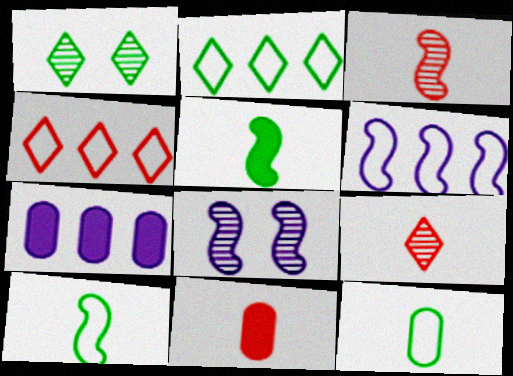[[1, 6, 11], 
[2, 8, 11]]